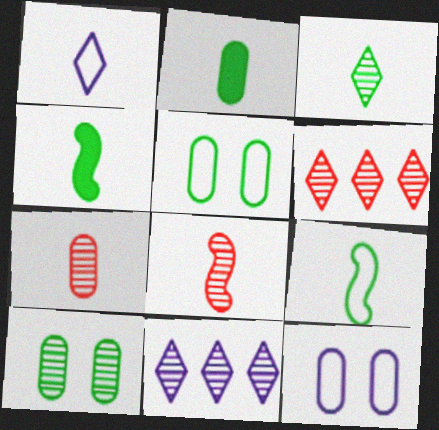[[1, 2, 8], 
[1, 4, 7], 
[2, 3, 9], 
[4, 6, 12], 
[8, 10, 11]]